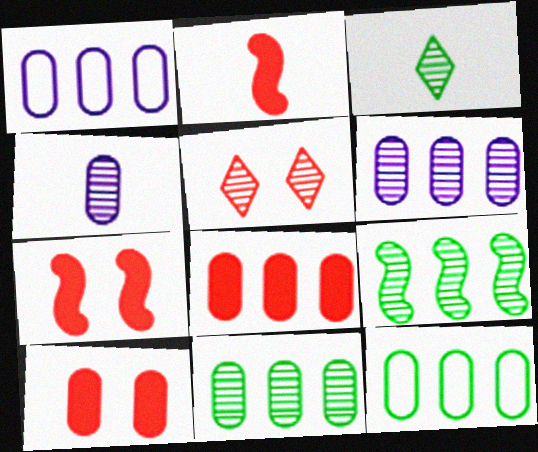[[1, 3, 7], 
[1, 8, 11], 
[4, 5, 9], 
[4, 10, 12], 
[6, 8, 12]]